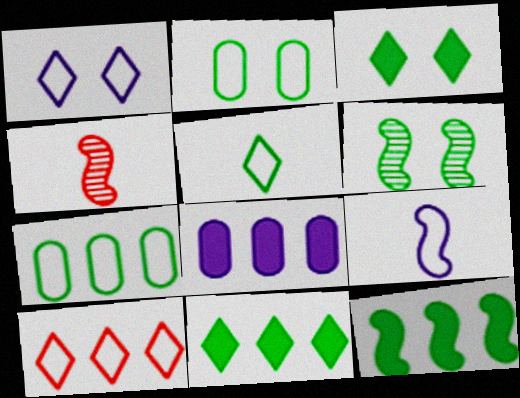[[1, 5, 10], 
[2, 3, 6], 
[2, 9, 10]]